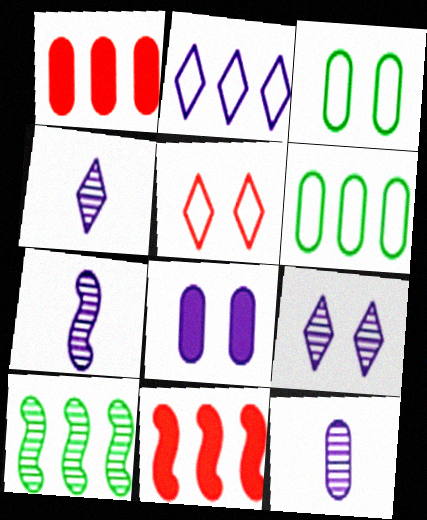[[1, 2, 10], 
[1, 3, 12], 
[2, 7, 8], 
[3, 4, 11], 
[4, 7, 12]]